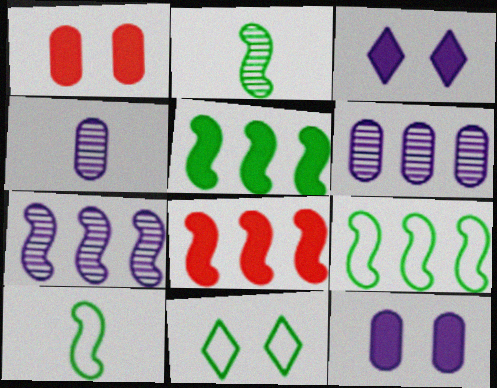[[4, 8, 11], 
[7, 8, 9]]